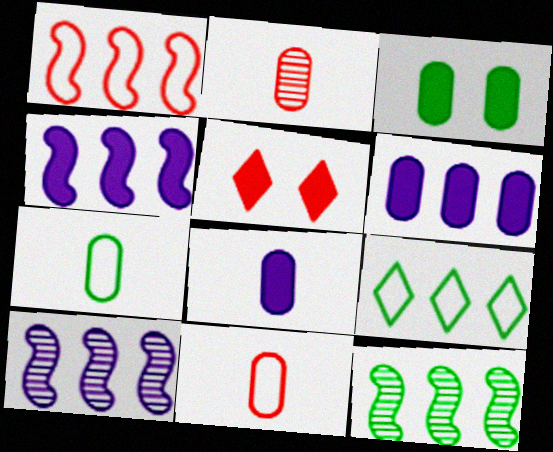[[1, 2, 5], 
[1, 4, 12], 
[2, 7, 8], 
[5, 7, 10]]